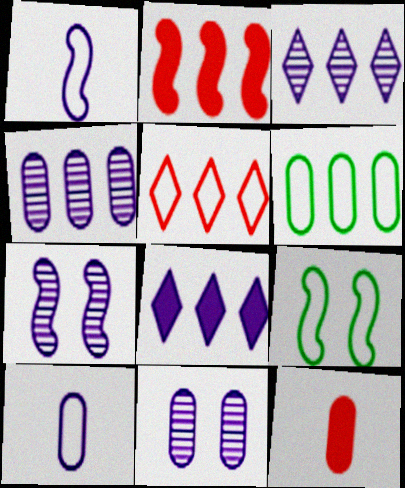[[1, 8, 11], 
[2, 3, 6], 
[3, 9, 12], 
[5, 9, 10], 
[6, 11, 12], 
[7, 8, 10]]